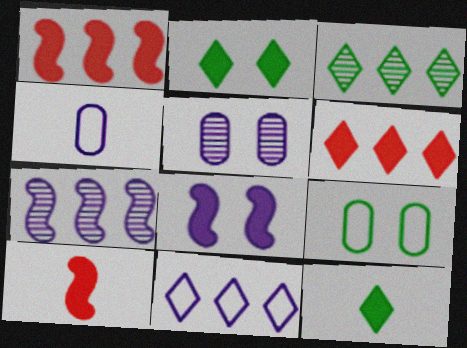[[3, 6, 11]]